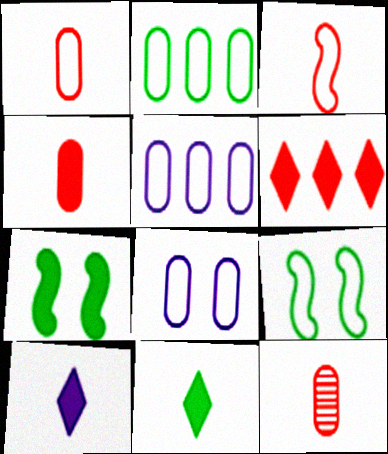[[1, 2, 8], 
[1, 4, 12]]